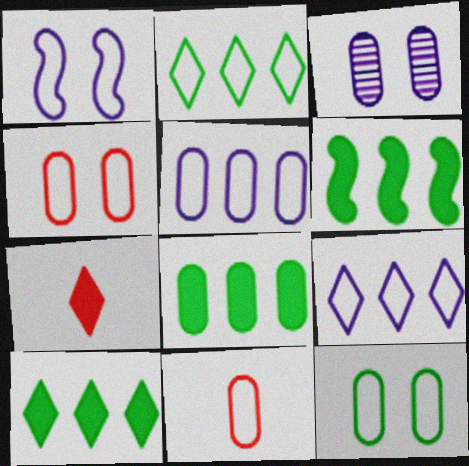[[1, 2, 11], 
[3, 8, 11], 
[5, 11, 12], 
[6, 8, 10]]